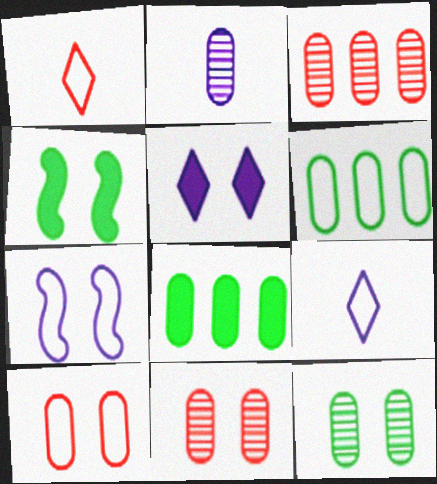[[1, 6, 7], 
[2, 3, 12], 
[2, 8, 10], 
[3, 4, 9]]